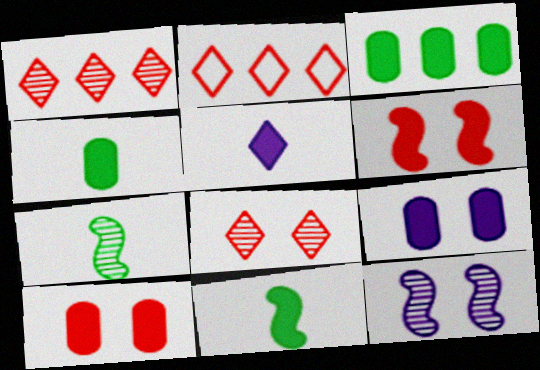[[2, 4, 12], 
[2, 7, 9], 
[3, 5, 6]]